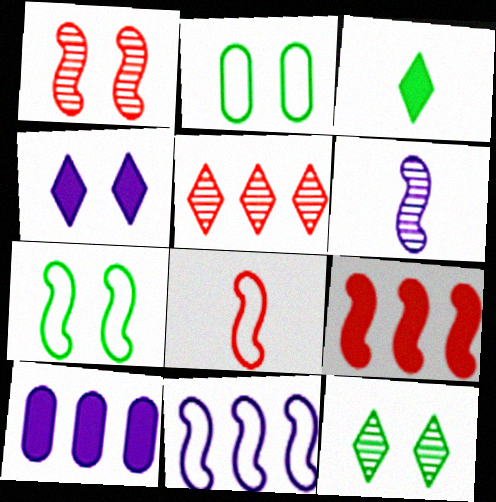[[1, 2, 4], 
[1, 8, 9], 
[6, 7, 9], 
[7, 8, 11], 
[8, 10, 12]]